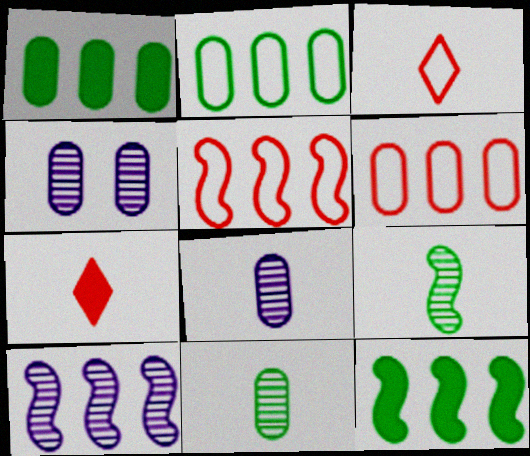[[3, 4, 12], 
[5, 10, 12]]